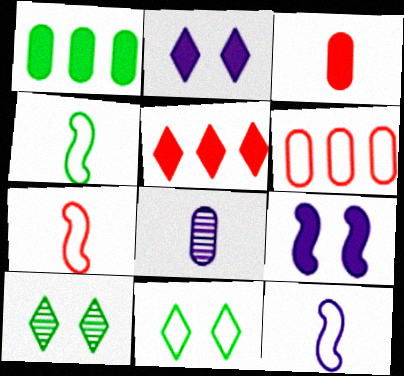[[1, 4, 10], 
[4, 7, 12], 
[6, 11, 12]]